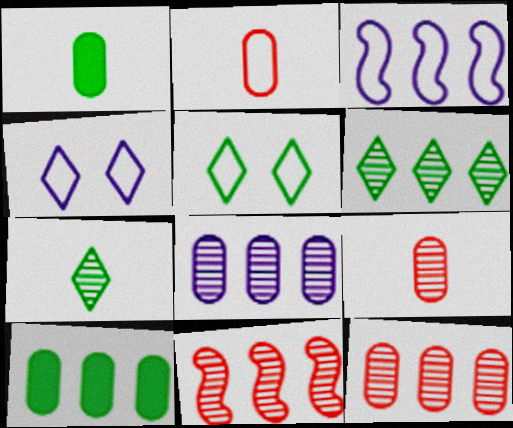[[1, 4, 11], 
[2, 3, 5], 
[6, 8, 11]]